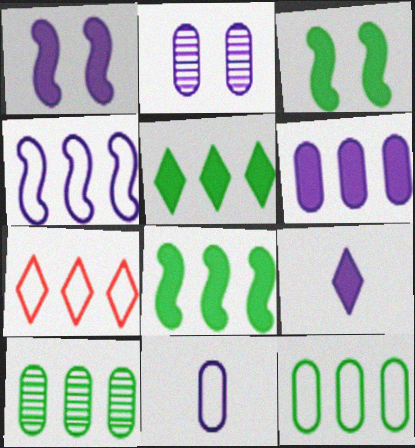[[1, 6, 9], 
[2, 4, 9], 
[2, 6, 11], 
[4, 7, 12]]